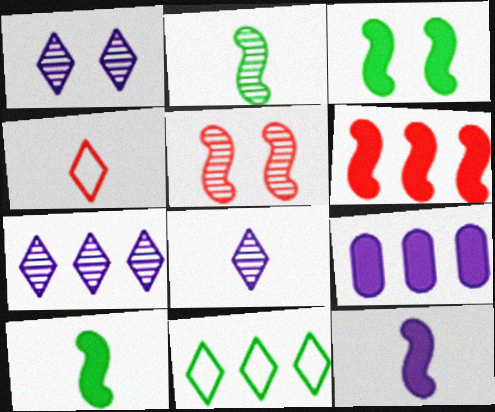[[1, 7, 8], 
[3, 6, 12]]